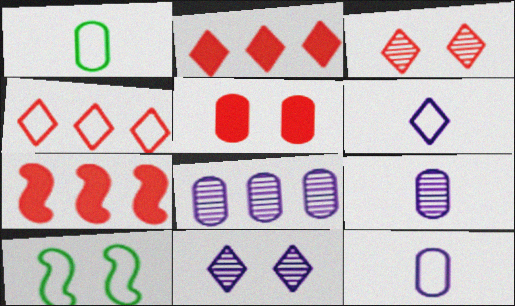[[1, 5, 8], 
[1, 7, 11], 
[2, 9, 10], 
[4, 10, 12], 
[5, 10, 11]]